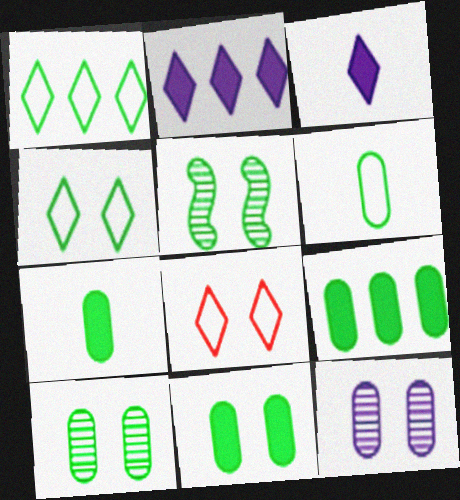[[1, 5, 7], 
[4, 5, 11], 
[6, 9, 10], 
[7, 9, 11]]